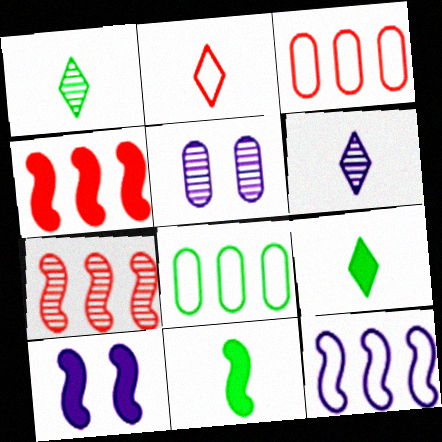[[1, 3, 10], 
[1, 5, 7], 
[2, 6, 9], 
[4, 10, 11]]